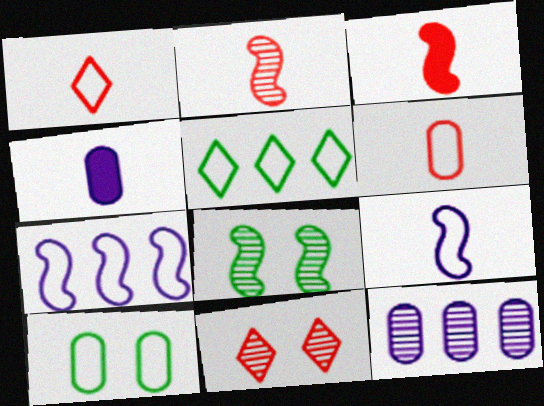[[1, 7, 10], 
[3, 7, 8]]